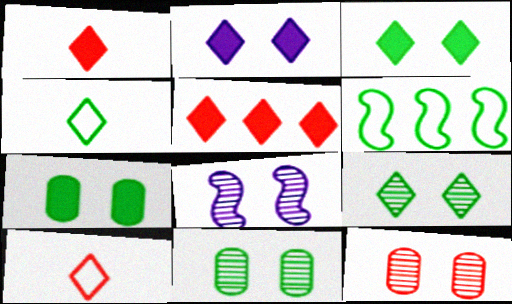[[8, 9, 12]]